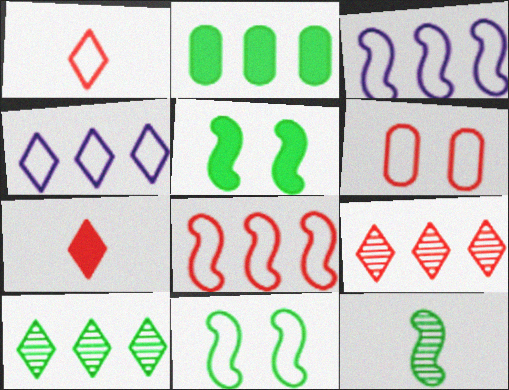[[1, 6, 8], 
[2, 3, 9]]